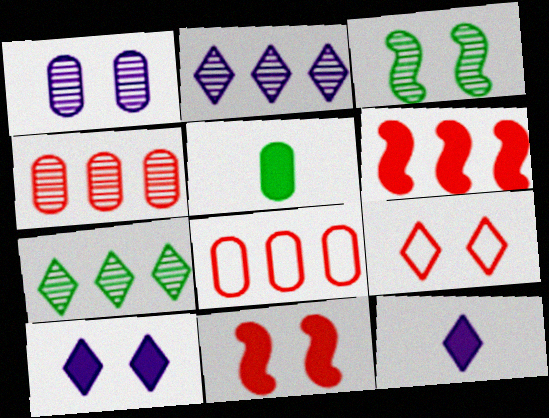[[1, 5, 8], 
[3, 8, 12], 
[5, 6, 10], 
[7, 9, 12]]